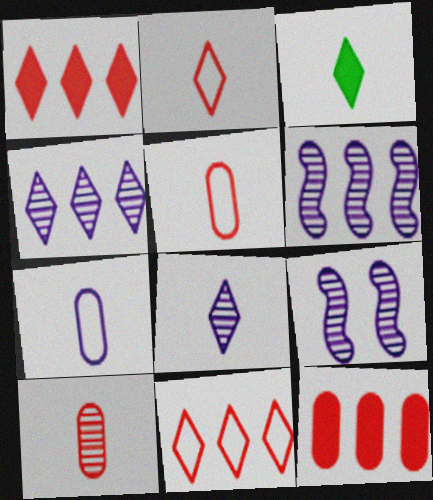[[2, 3, 8]]